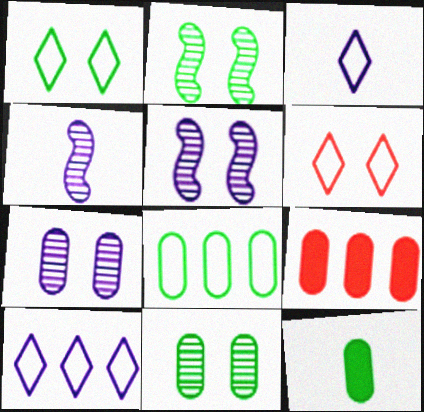[[1, 4, 9], 
[2, 3, 9], 
[8, 11, 12]]